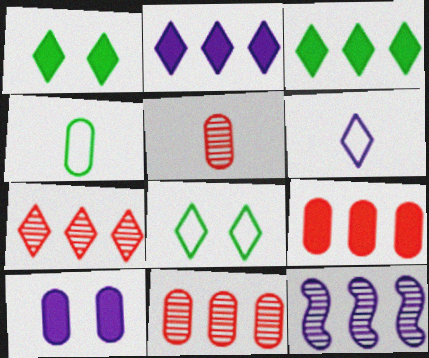[[1, 6, 7], 
[4, 10, 11], 
[6, 10, 12]]